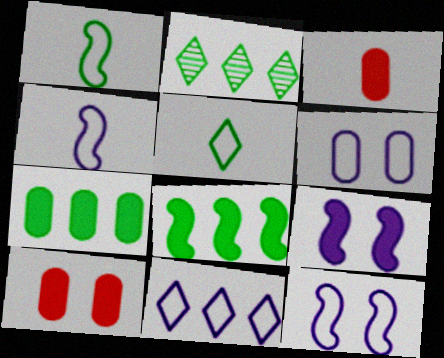[[2, 3, 12], 
[2, 4, 10], 
[4, 6, 11]]